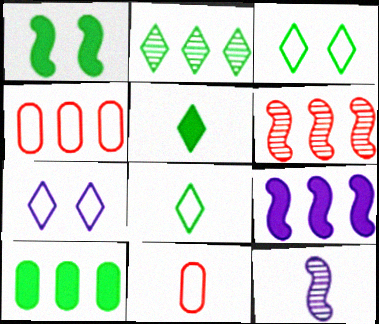[[1, 5, 10], 
[2, 3, 5], 
[2, 4, 9], 
[5, 11, 12]]